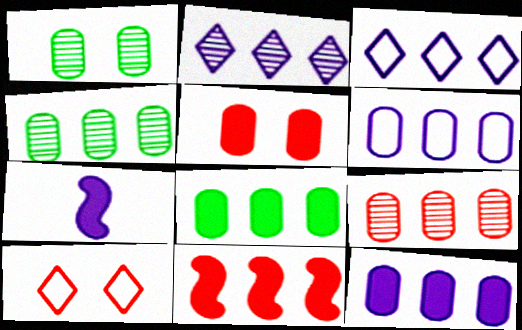[[3, 4, 11], 
[4, 7, 10], 
[6, 8, 9]]